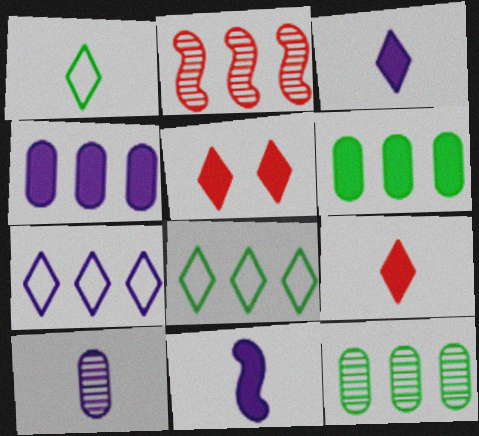[[2, 4, 8], 
[2, 6, 7], 
[5, 6, 11]]